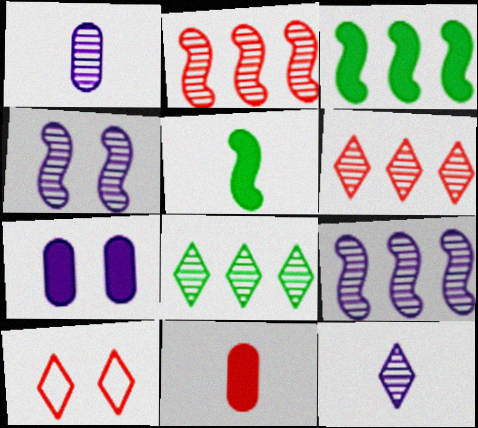[[1, 3, 10], 
[2, 10, 11]]